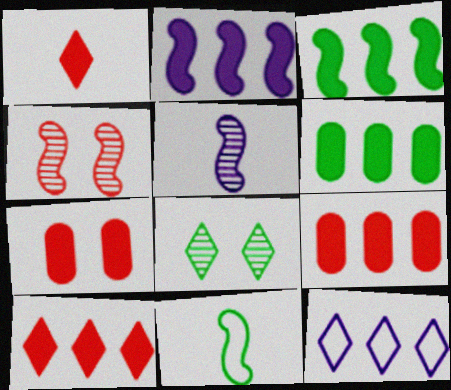[[1, 8, 12], 
[2, 4, 11], 
[2, 6, 10], 
[6, 8, 11]]